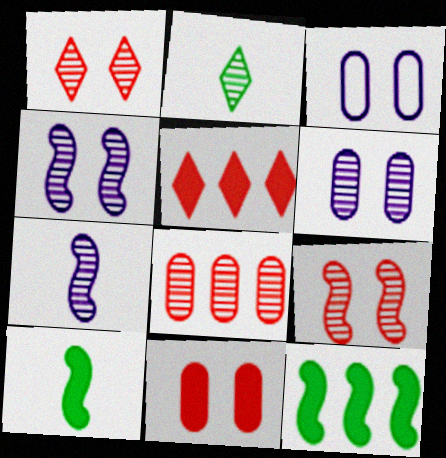[[2, 4, 8]]